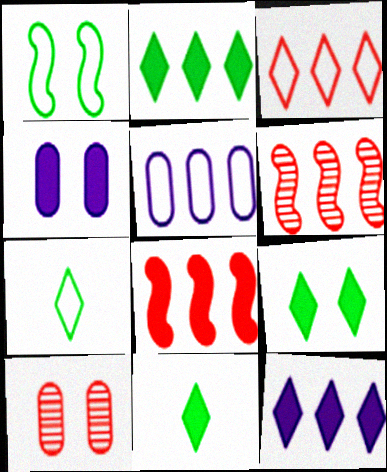[[2, 5, 6], 
[2, 9, 11], 
[4, 6, 7], 
[4, 8, 11]]